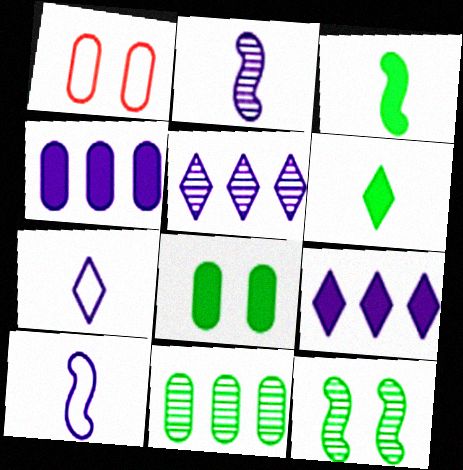[[1, 3, 5]]